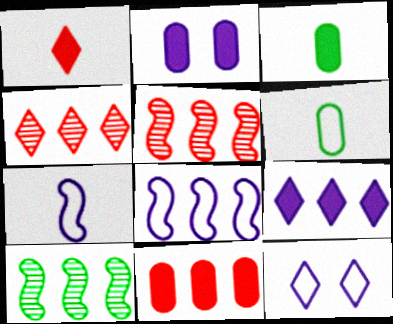[[2, 3, 11], 
[3, 5, 12]]